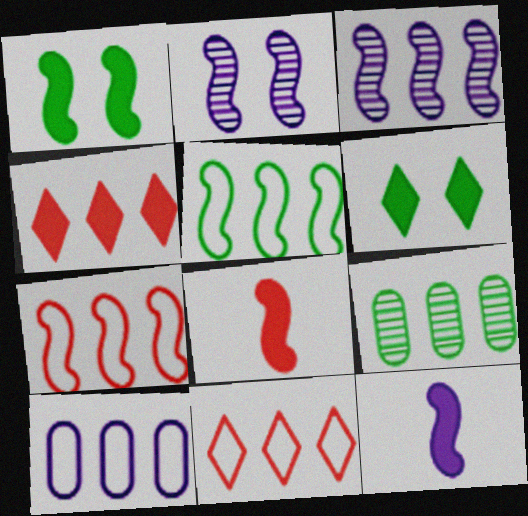[[2, 5, 8], 
[5, 10, 11]]